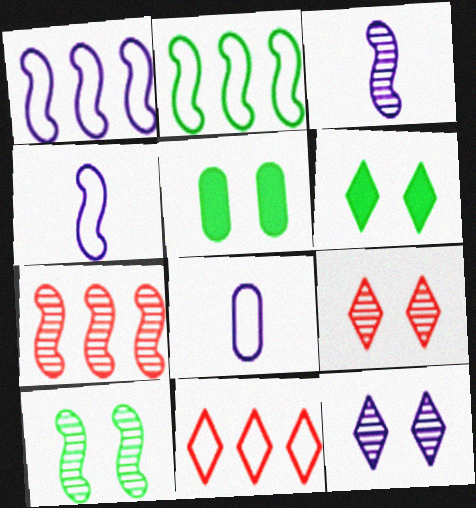[[3, 5, 11], 
[3, 7, 10], 
[6, 7, 8]]